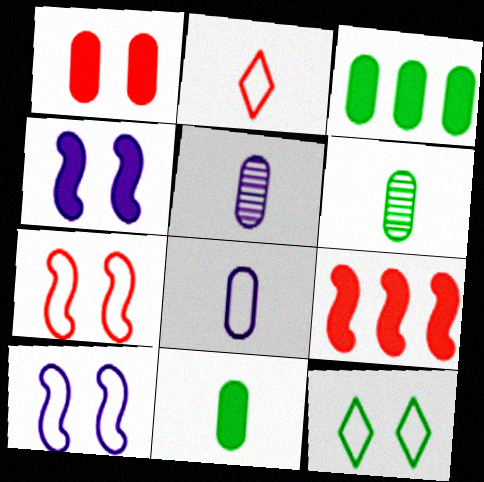[[5, 9, 12]]